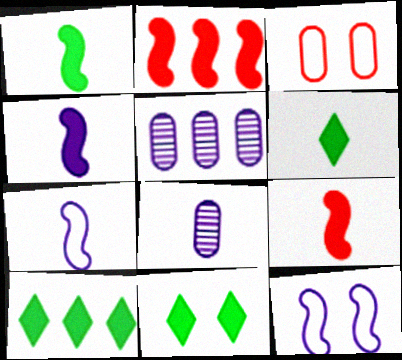[[1, 4, 9], 
[6, 10, 11]]